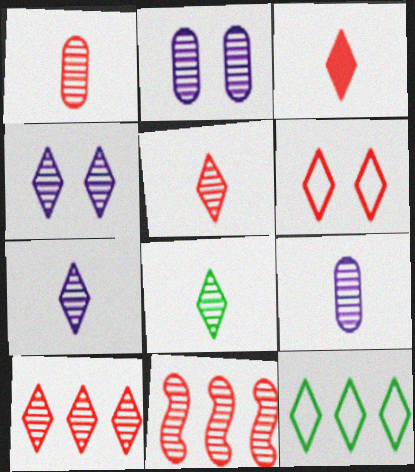[[2, 8, 11], 
[3, 4, 12], 
[3, 6, 10], 
[4, 8, 10], 
[5, 7, 8]]